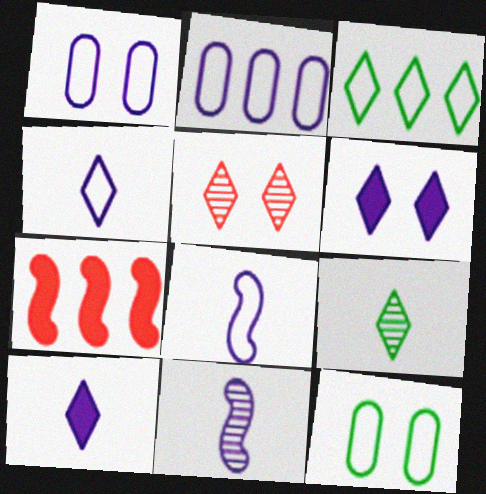[[1, 7, 9], 
[2, 6, 11], 
[3, 5, 10]]